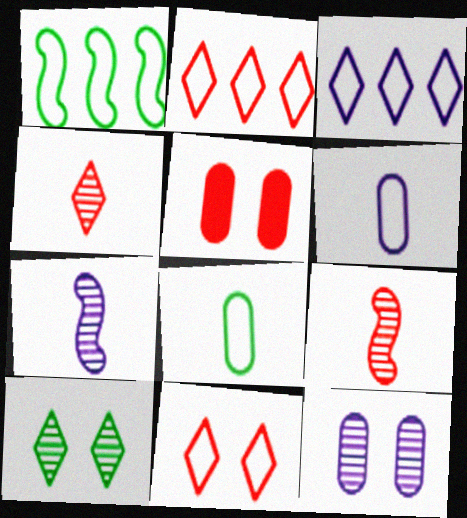[[1, 6, 11], 
[2, 5, 9]]